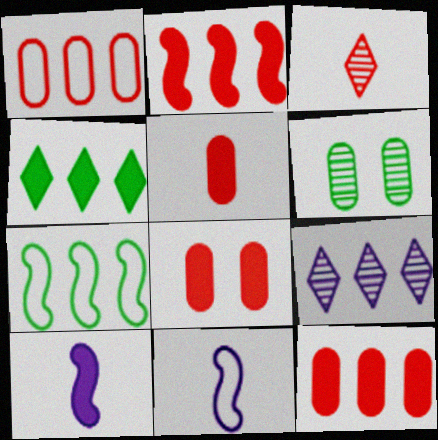[[4, 8, 10], 
[5, 8, 12], 
[7, 9, 12]]